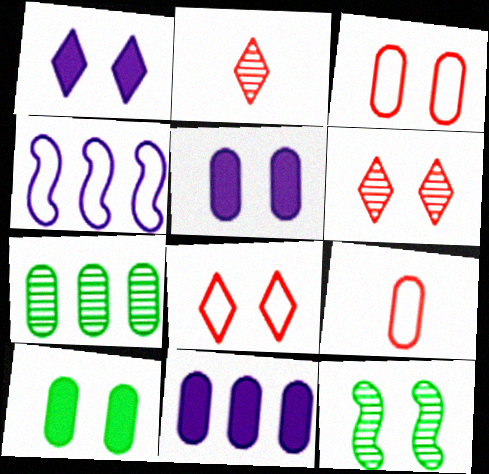[[1, 3, 12], 
[2, 4, 10], 
[5, 7, 9], 
[5, 8, 12]]